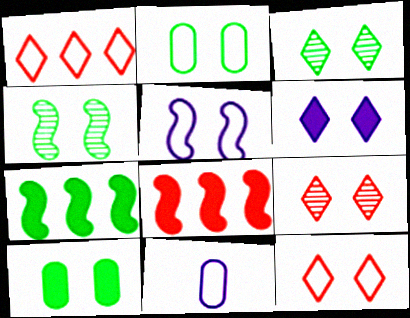[[2, 5, 12], 
[3, 6, 12], 
[3, 8, 11], 
[5, 9, 10], 
[7, 9, 11]]